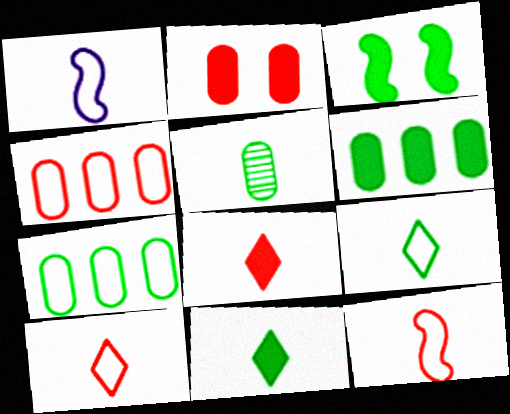[[1, 5, 8], 
[3, 6, 11]]